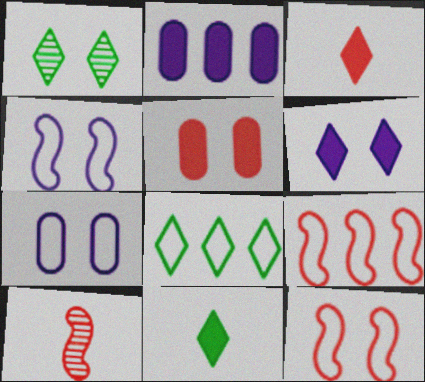[[1, 4, 5], 
[1, 8, 11]]